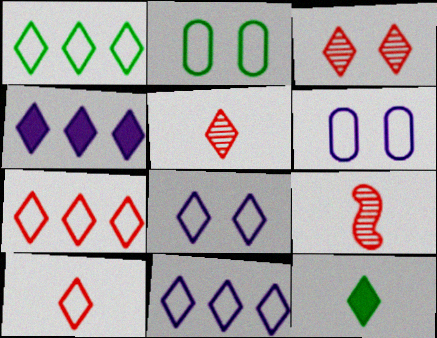[[1, 7, 11], 
[1, 8, 10], 
[2, 4, 9], 
[3, 11, 12]]